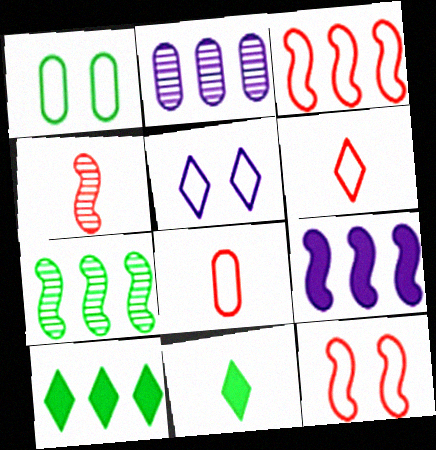[[1, 5, 12], 
[1, 7, 11], 
[2, 3, 10], 
[2, 11, 12], 
[3, 7, 9]]